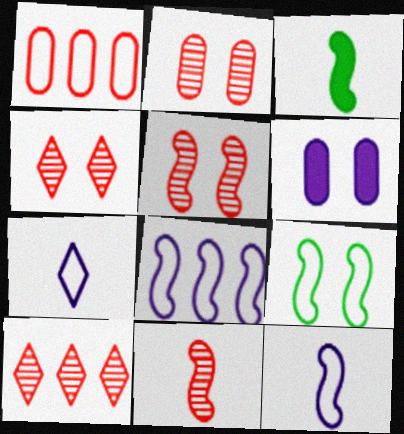[[1, 7, 9], 
[2, 4, 5], 
[2, 10, 11], 
[3, 5, 8], 
[3, 11, 12], 
[4, 6, 9]]